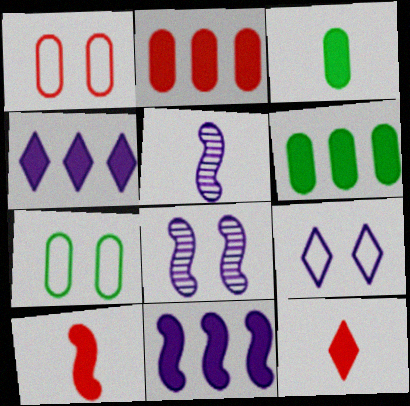[]